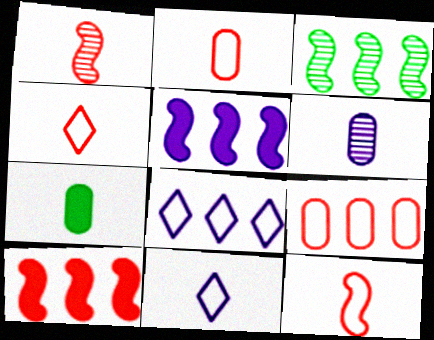[[1, 7, 11], 
[2, 4, 12], 
[2, 6, 7]]